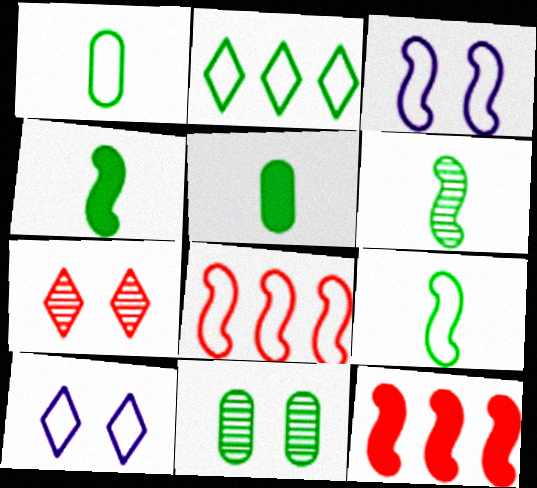[[1, 8, 10], 
[2, 4, 11], 
[3, 6, 12], 
[3, 8, 9], 
[4, 6, 9]]